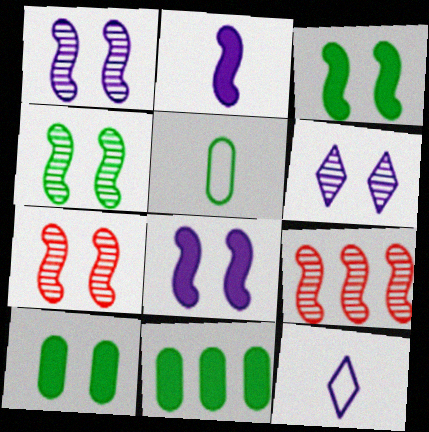[[1, 4, 7], 
[7, 11, 12], 
[9, 10, 12]]